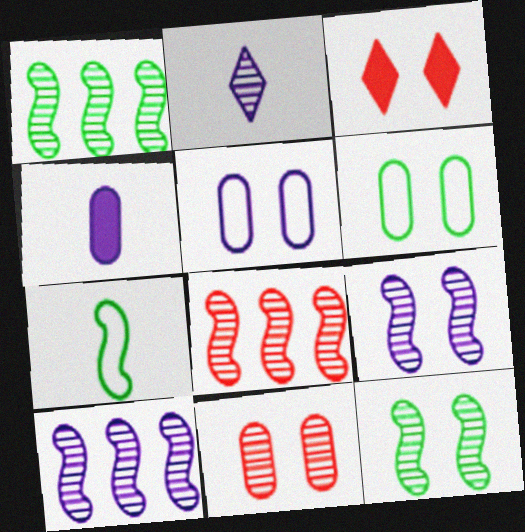[[1, 2, 11], 
[1, 8, 10], 
[3, 5, 12], 
[3, 6, 9]]